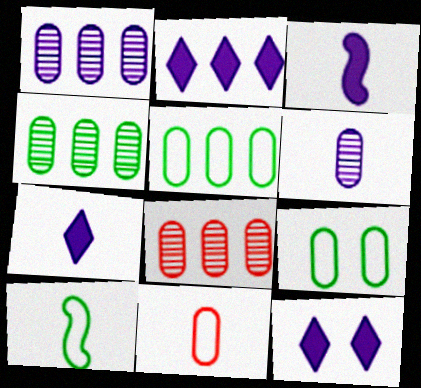[[1, 4, 8], 
[2, 7, 12], 
[8, 10, 12]]